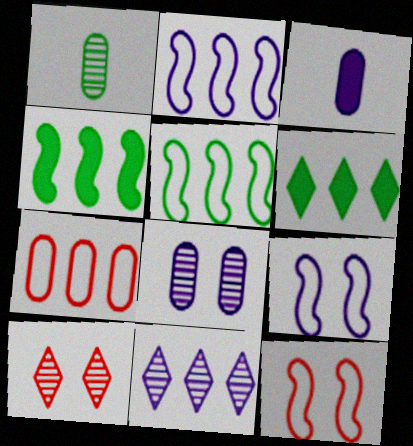[[3, 5, 10], 
[3, 9, 11], 
[4, 7, 11]]